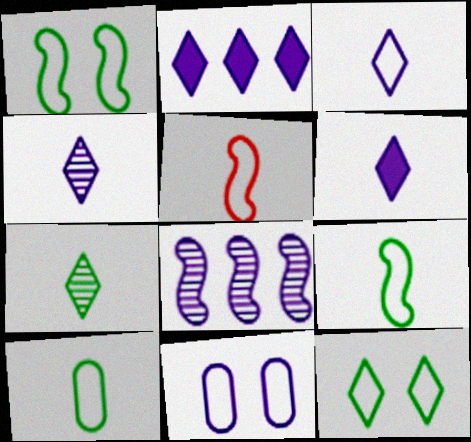[[3, 4, 6], 
[3, 5, 10], 
[6, 8, 11]]